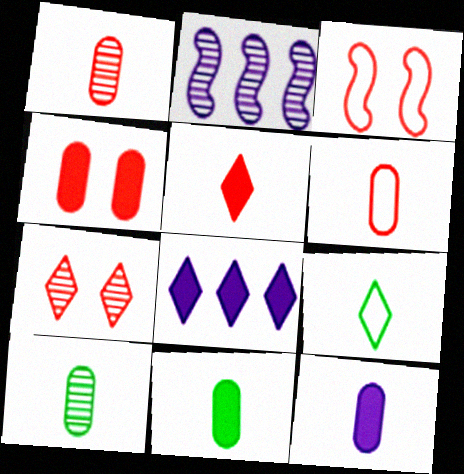[[2, 4, 9], 
[2, 7, 10], 
[3, 4, 7], 
[3, 8, 10], 
[6, 10, 12], 
[7, 8, 9]]